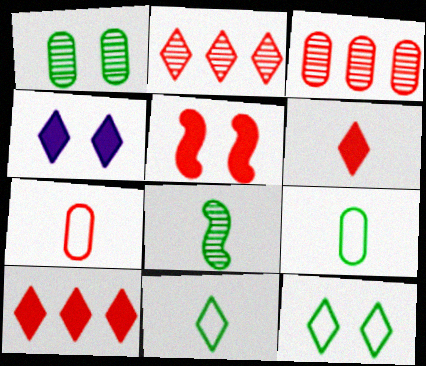[[2, 4, 11], 
[2, 5, 7]]